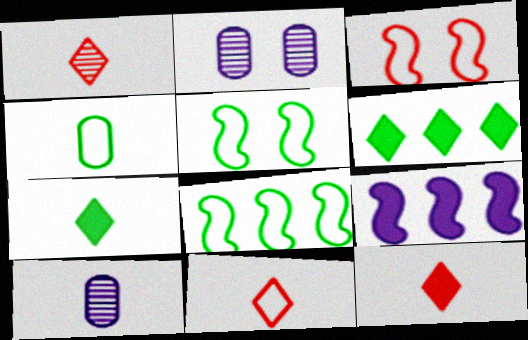[[1, 11, 12], 
[2, 8, 12], 
[3, 6, 10]]